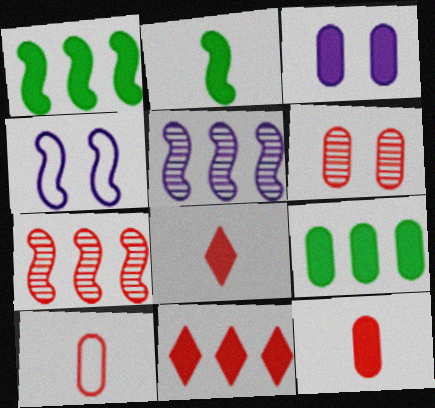[[1, 3, 8], 
[2, 3, 11], 
[2, 4, 7], 
[3, 9, 12]]